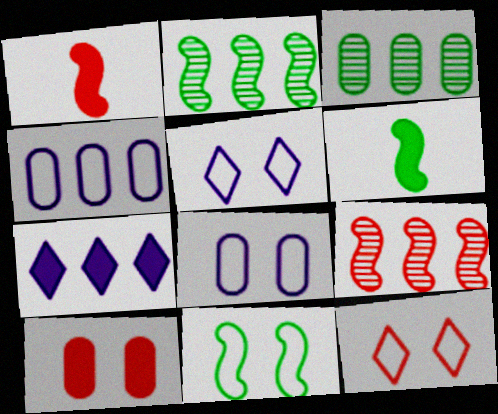[[1, 3, 5], 
[2, 6, 11], 
[6, 7, 10], 
[8, 11, 12]]